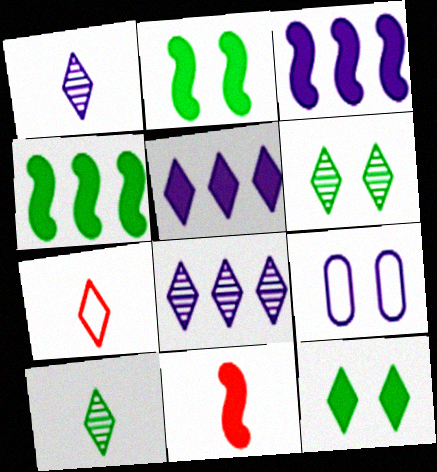[[1, 3, 9], 
[2, 3, 11], 
[5, 6, 7], 
[7, 8, 12]]